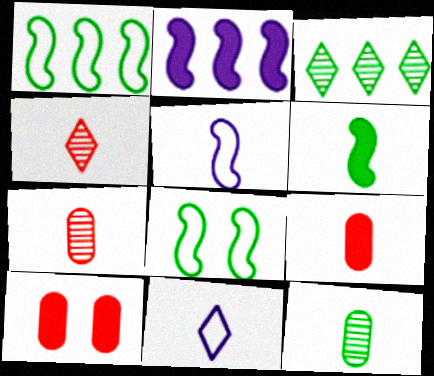[[3, 5, 10], 
[6, 7, 11]]